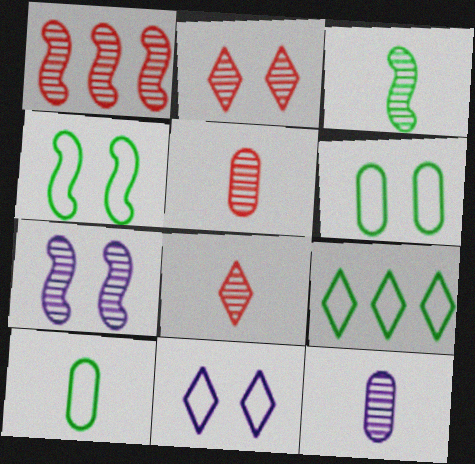[[1, 2, 5], 
[1, 3, 7], 
[3, 8, 12], 
[4, 9, 10]]